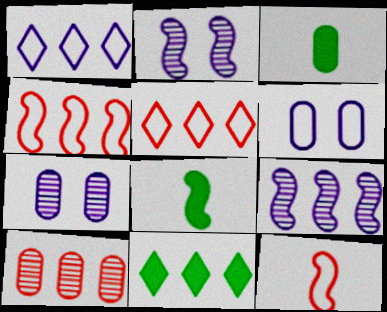[[2, 3, 5], 
[2, 4, 8], 
[3, 6, 10], 
[5, 7, 8], 
[7, 11, 12]]